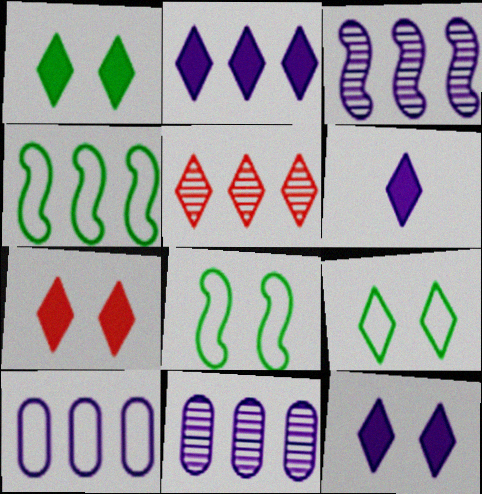[[1, 7, 12], 
[2, 3, 10], 
[2, 6, 12], 
[5, 6, 9]]